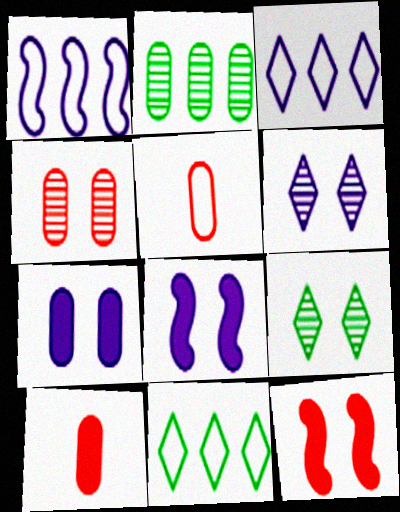[[1, 9, 10], 
[2, 5, 7]]